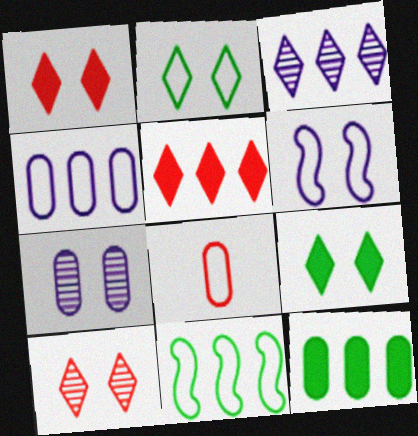[[7, 8, 12]]